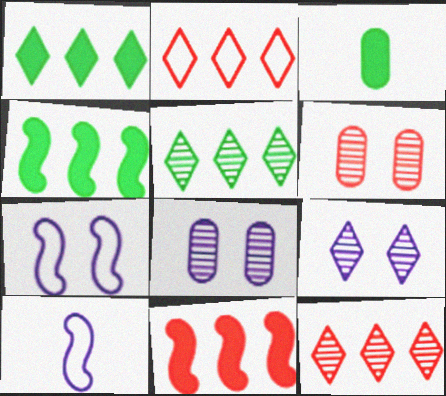[[1, 6, 10], 
[3, 7, 12]]